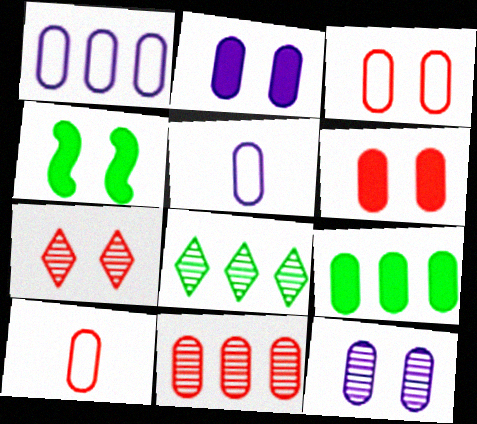[[1, 9, 11], 
[6, 10, 11], 
[9, 10, 12]]